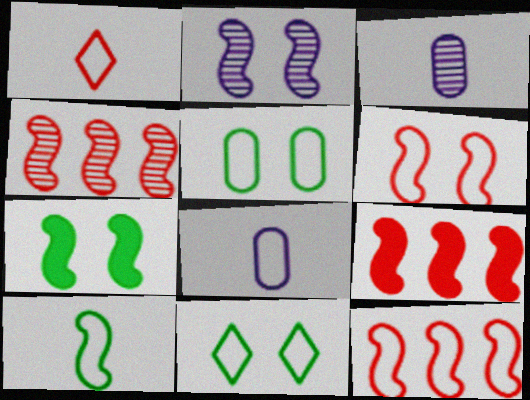[[1, 8, 10], 
[2, 6, 7], 
[2, 9, 10], 
[3, 9, 11], 
[4, 9, 12], 
[8, 11, 12]]